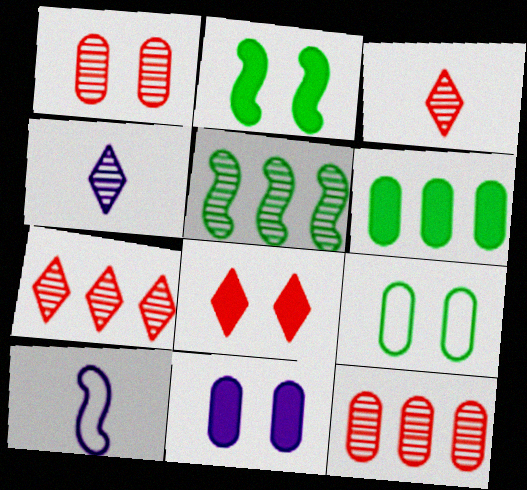[[1, 4, 5], 
[1, 9, 11], 
[2, 8, 11]]